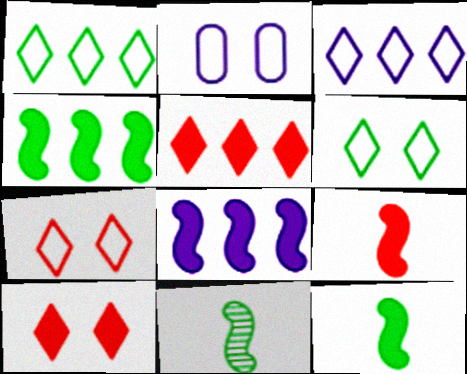[[2, 5, 11]]